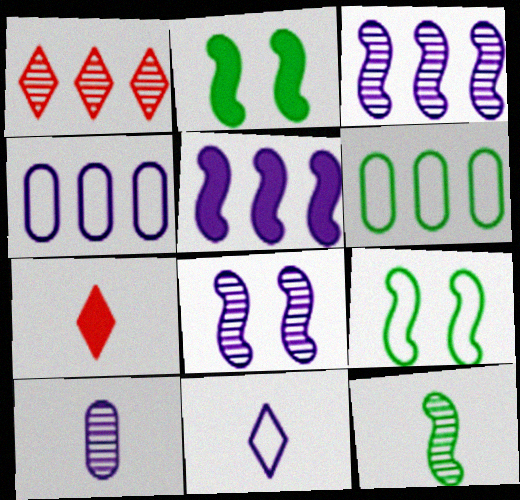[[1, 5, 6], 
[6, 7, 8]]